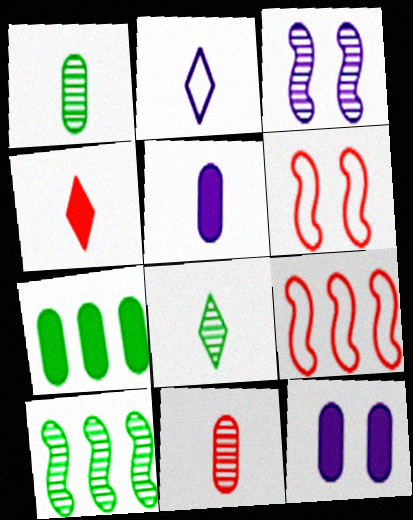[[2, 4, 8], 
[8, 9, 12]]